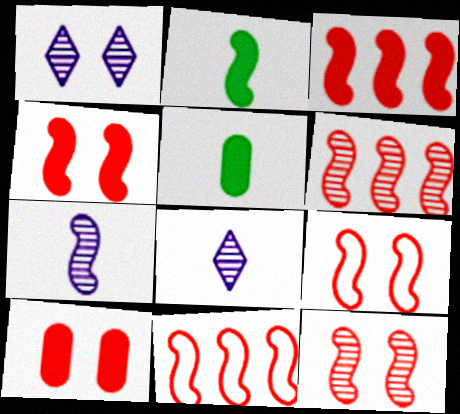[[1, 5, 11], 
[3, 6, 11], 
[4, 9, 12]]